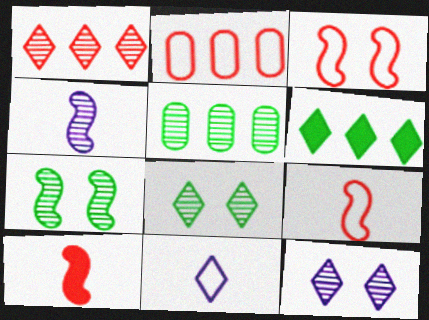[]